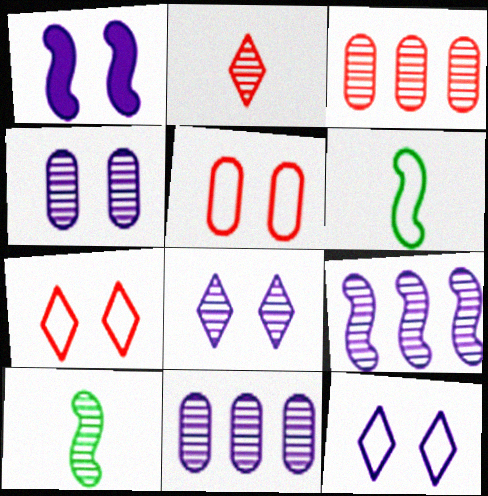[[1, 4, 12], 
[3, 8, 10]]